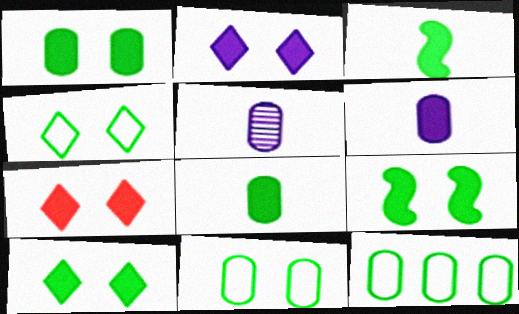[[1, 9, 10], 
[2, 7, 10]]